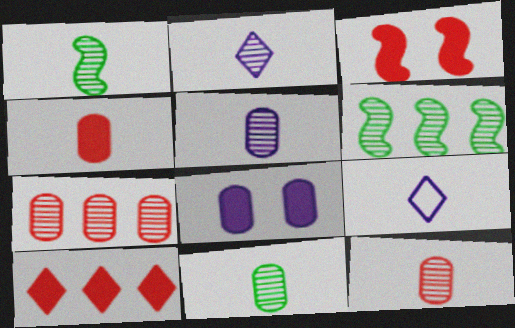[[1, 2, 12], 
[1, 4, 9], 
[3, 4, 10], 
[5, 11, 12]]